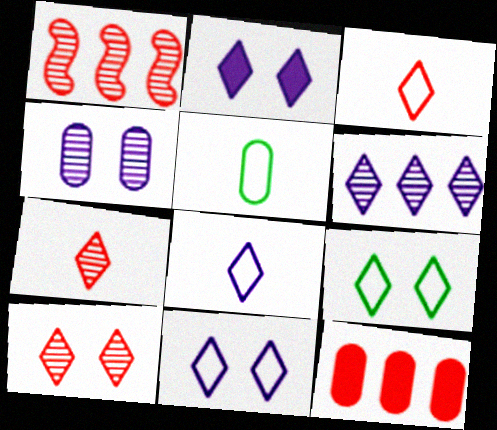[[1, 2, 5], 
[2, 6, 8], 
[2, 9, 10], 
[4, 5, 12]]